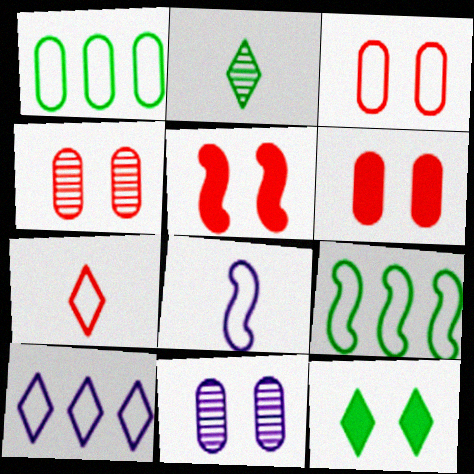[[3, 4, 6]]